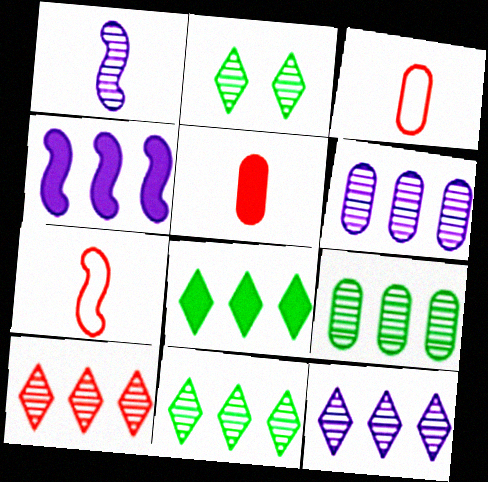[[2, 3, 4], 
[10, 11, 12]]